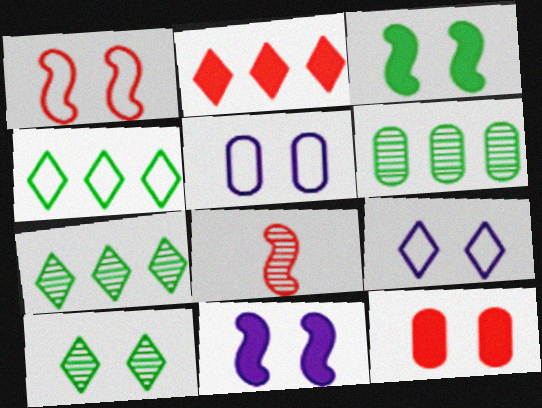[]